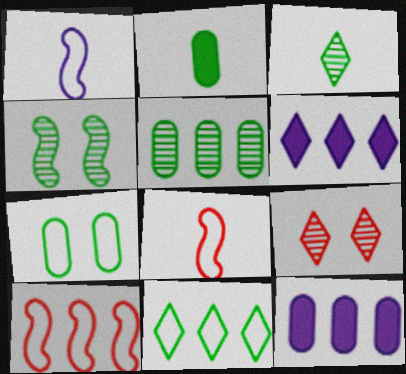[[2, 4, 11], 
[2, 5, 7], 
[3, 4, 5], 
[5, 6, 10]]